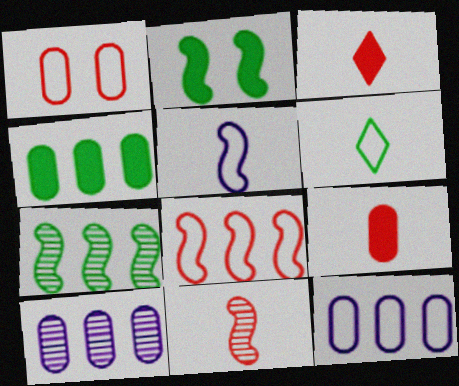[]